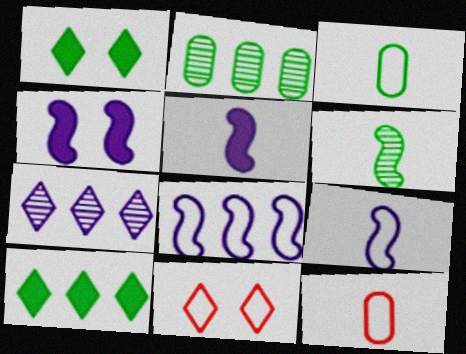[[2, 5, 11], 
[3, 8, 11]]